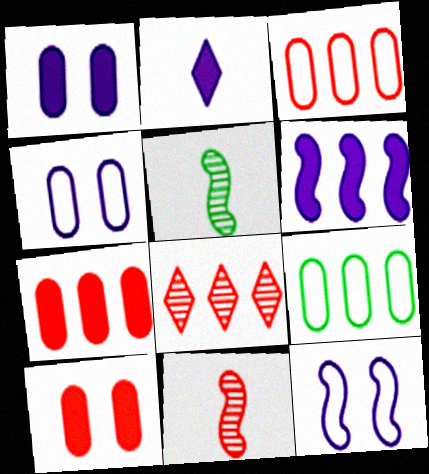[[1, 2, 6], 
[6, 8, 9]]